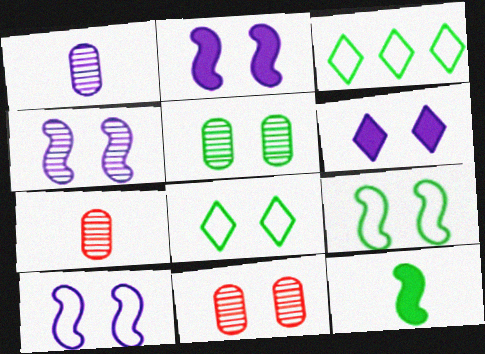[[2, 3, 7], 
[2, 4, 10], 
[2, 8, 11], 
[3, 5, 12], 
[6, 9, 11]]